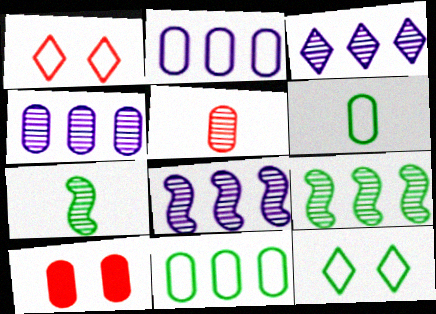[[3, 4, 8], 
[4, 6, 10]]